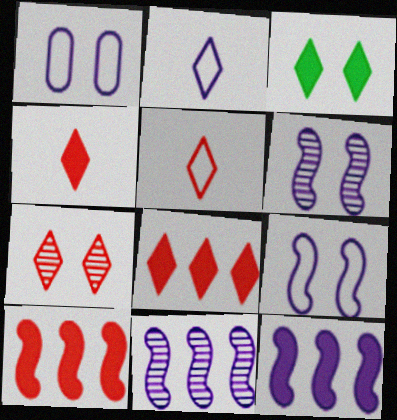[[5, 7, 8]]